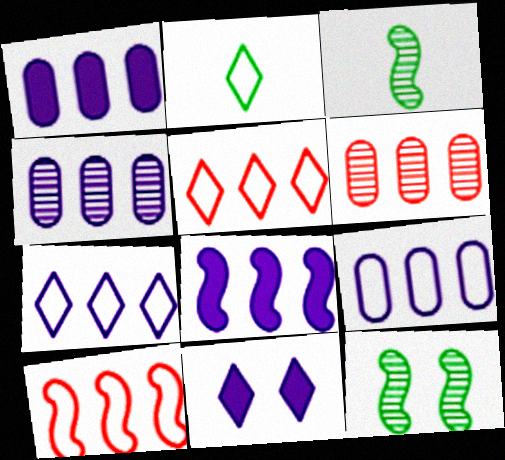[[1, 4, 9], 
[4, 7, 8]]